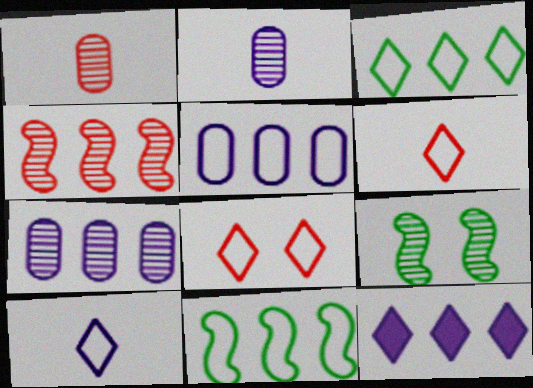[[3, 8, 10]]